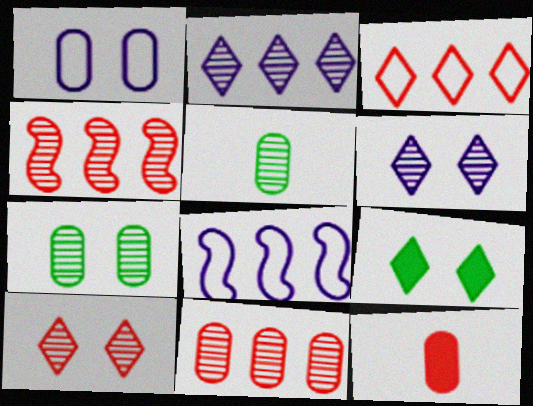[[4, 5, 6]]